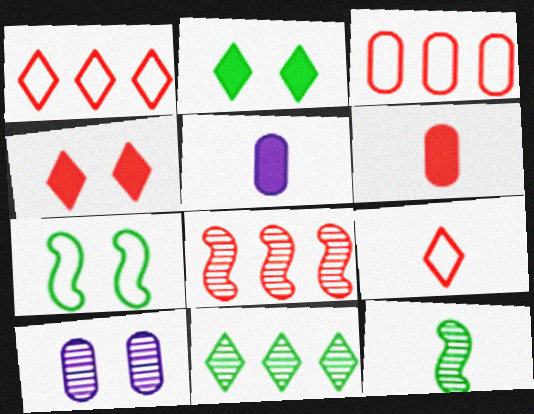[[4, 7, 10], 
[5, 9, 12]]